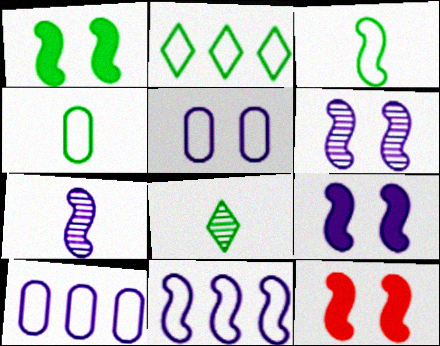[[1, 9, 12], 
[7, 9, 11], 
[8, 10, 12]]